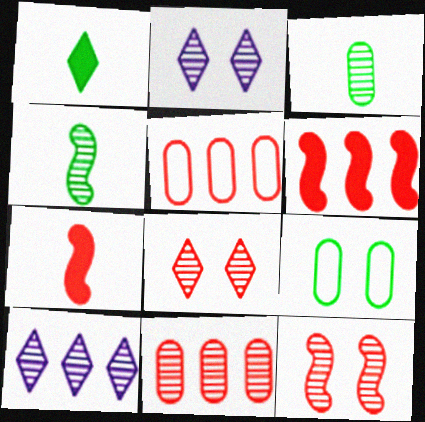[[2, 4, 11], 
[3, 10, 12], 
[5, 7, 8], 
[7, 9, 10]]